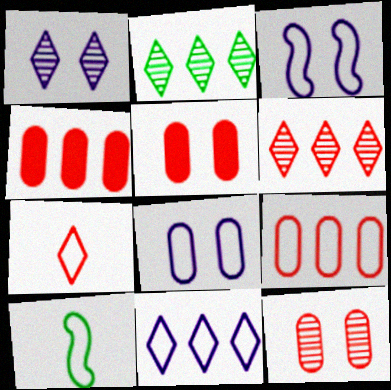[[1, 4, 10]]